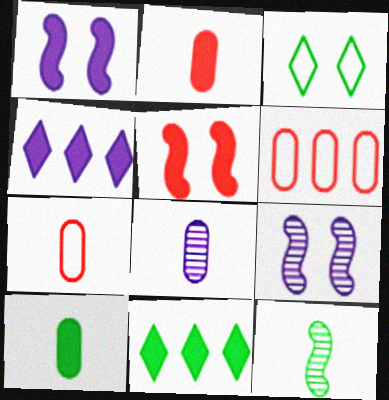[[1, 2, 11], 
[4, 5, 10], 
[7, 8, 10], 
[7, 9, 11]]